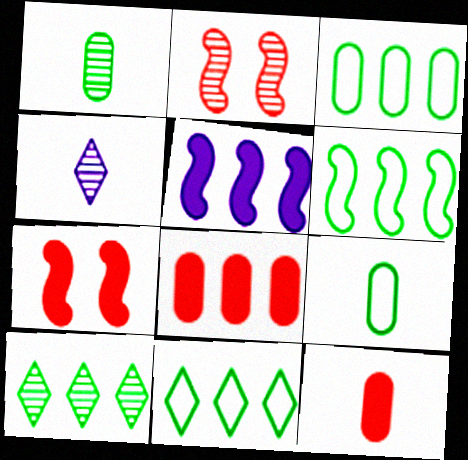[[3, 4, 7], 
[3, 6, 11]]